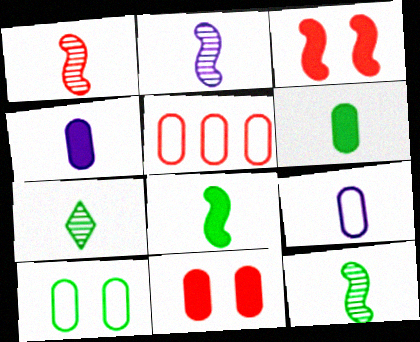[[1, 2, 12], 
[5, 9, 10]]